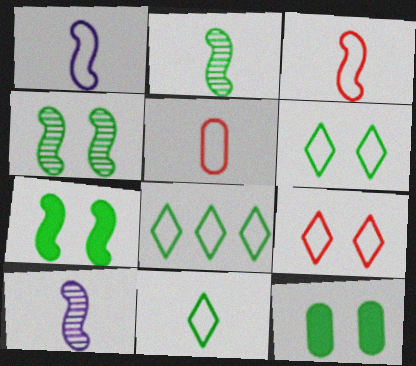[[1, 5, 11], 
[2, 8, 12], 
[4, 6, 12], 
[6, 8, 11]]